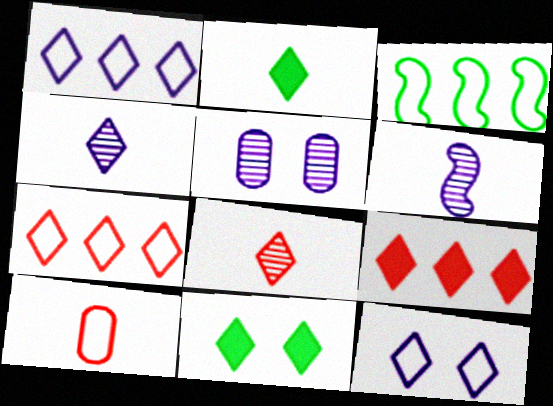[[1, 8, 11], 
[2, 6, 10], 
[3, 10, 12], 
[4, 7, 11]]